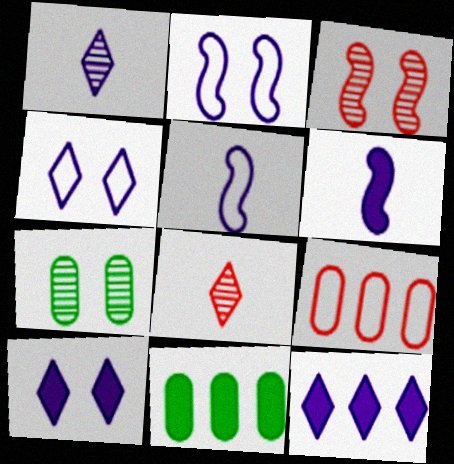[[1, 4, 12], 
[2, 8, 11]]